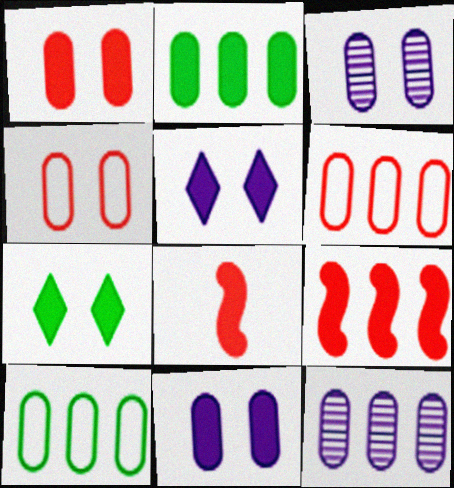[[2, 5, 8], 
[2, 6, 12]]